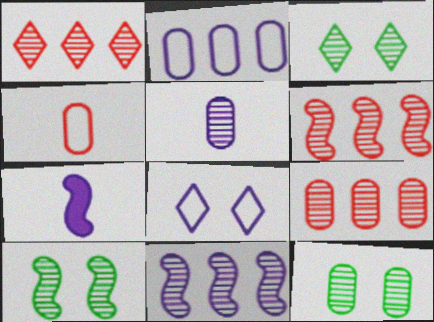[[1, 5, 10], 
[1, 6, 9], 
[3, 5, 6], 
[3, 10, 12], 
[5, 9, 12]]